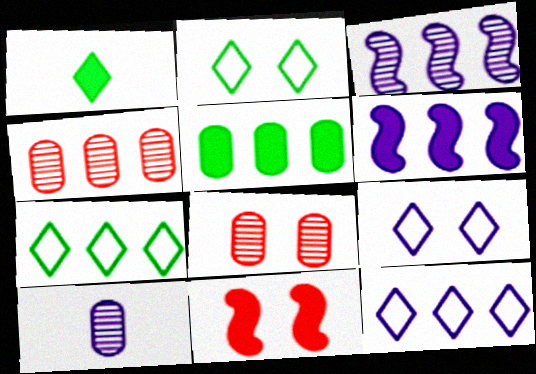[[4, 6, 7], 
[6, 9, 10], 
[7, 10, 11]]